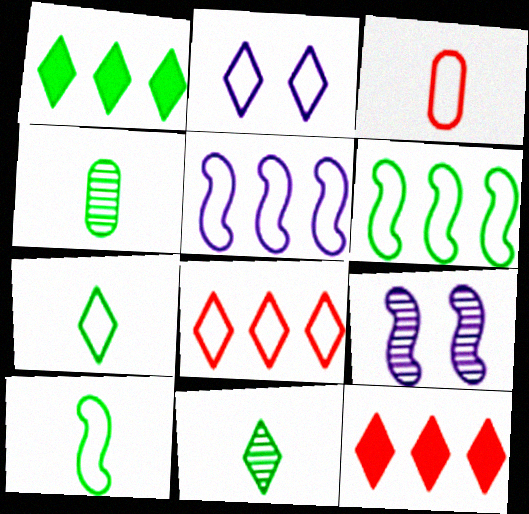[[1, 3, 9], 
[2, 3, 6], 
[2, 7, 8], 
[2, 11, 12]]